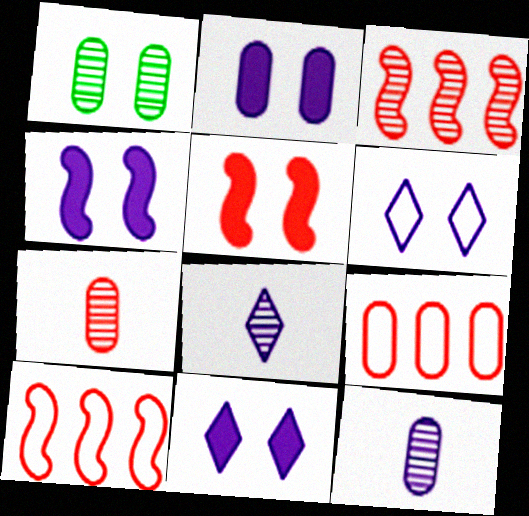[[1, 3, 8], 
[1, 5, 6], 
[2, 4, 11]]